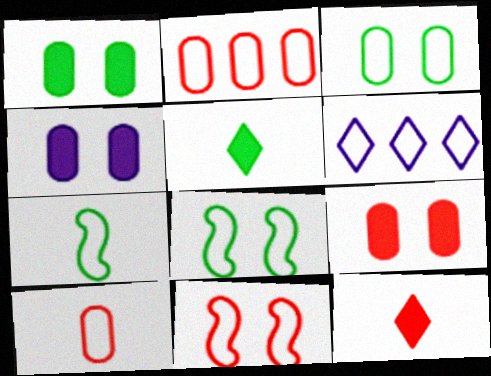[[1, 4, 9], 
[6, 8, 10]]